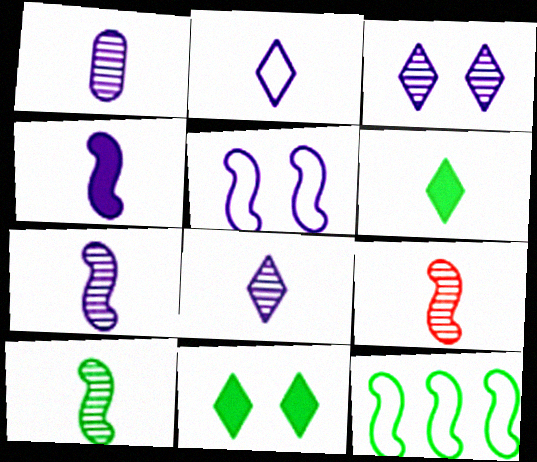[[1, 2, 4], 
[1, 7, 8], 
[7, 9, 10]]